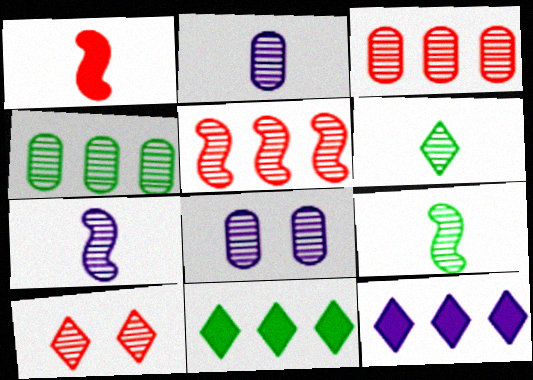[[4, 7, 10], 
[5, 6, 8]]